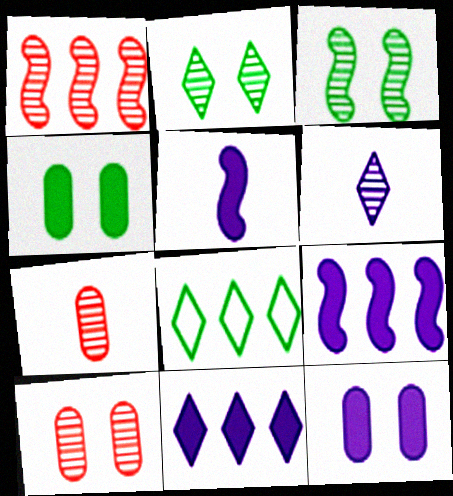[[5, 8, 10], 
[5, 11, 12]]